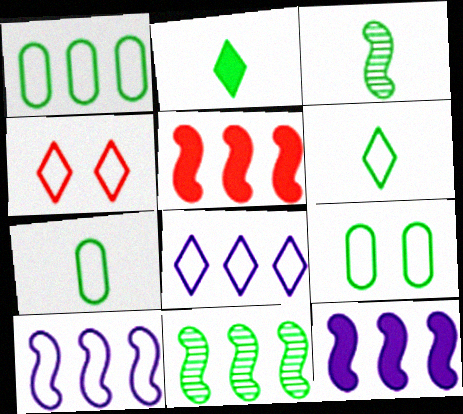[[1, 7, 9], 
[2, 3, 7], 
[2, 9, 11], 
[4, 6, 8], 
[4, 7, 10], 
[5, 10, 11]]